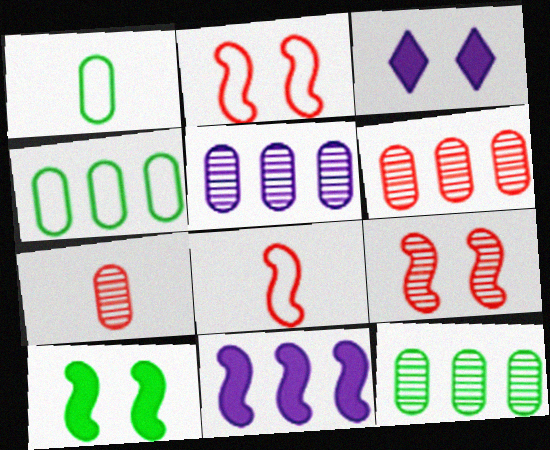[[3, 8, 12], 
[5, 6, 12]]